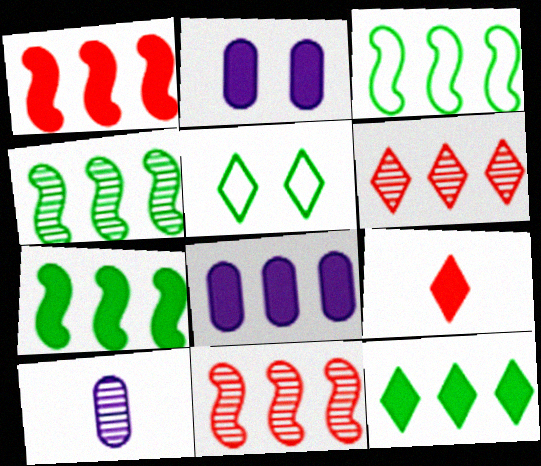[[1, 5, 10], 
[1, 8, 12], 
[2, 7, 9], 
[3, 4, 7], 
[3, 6, 8]]